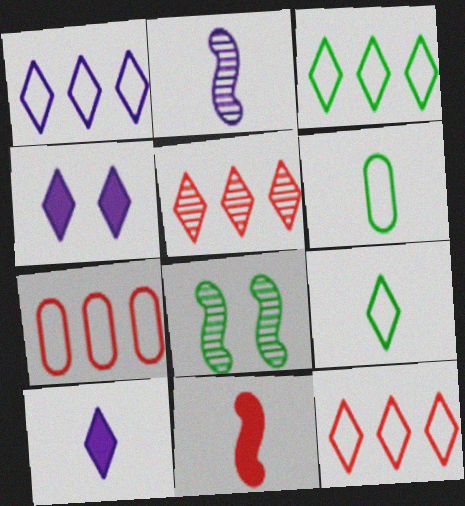[[1, 3, 12], 
[4, 5, 9], 
[7, 8, 10]]